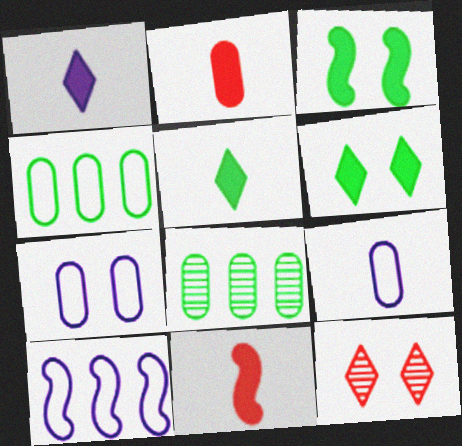[[2, 7, 8], 
[3, 7, 12]]